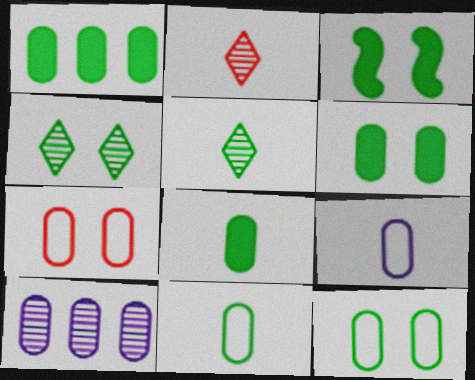[[1, 6, 8], 
[3, 4, 12], 
[7, 8, 10]]